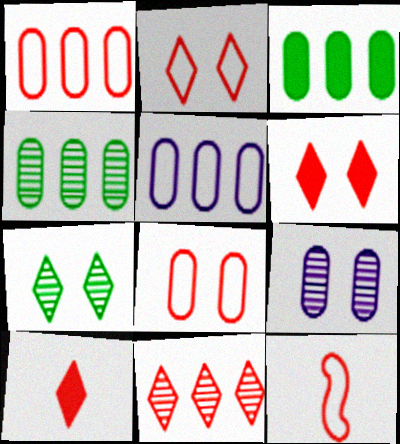[[1, 2, 12], 
[2, 10, 11]]